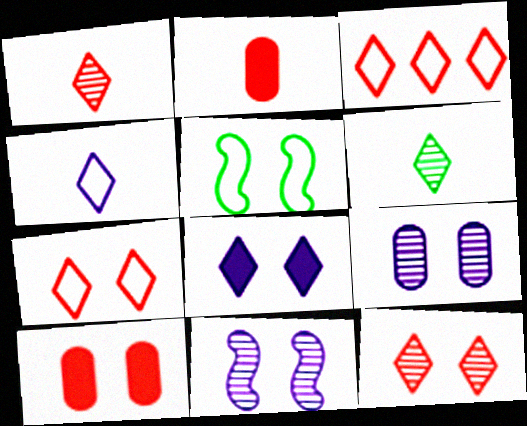[[3, 6, 8]]